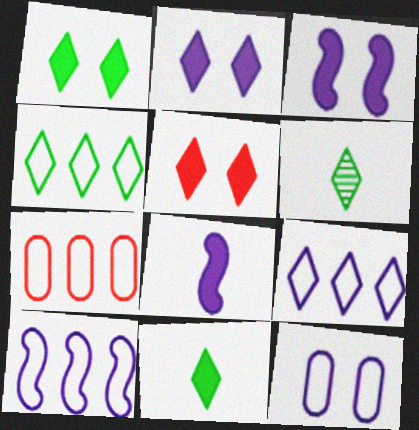[[1, 2, 5], 
[1, 4, 6], 
[3, 6, 7], 
[4, 7, 10], 
[5, 6, 9]]